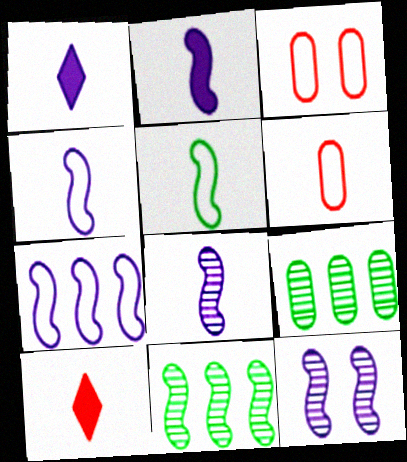[[1, 3, 11], 
[2, 4, 8], 
[2, 7, 12]]